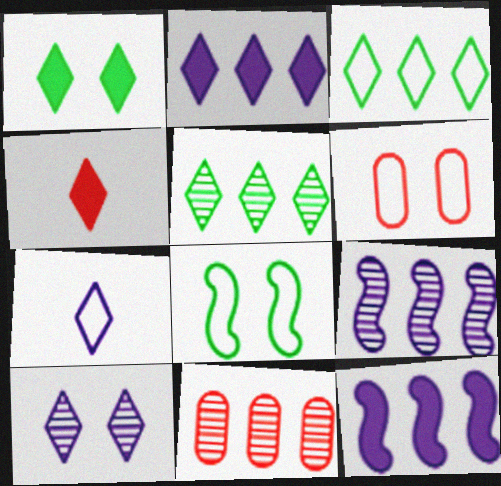[[1, 2, 4], 
[2, 7, 10], 
[3, 4, 10], 
[3, 11, 12], 
[5, 9, 11]]